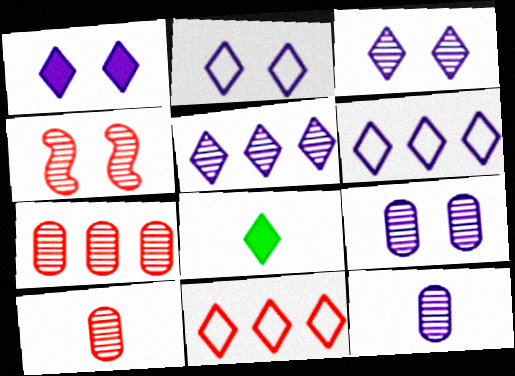[[1, 2, 3], 
[3, 8, 11]]